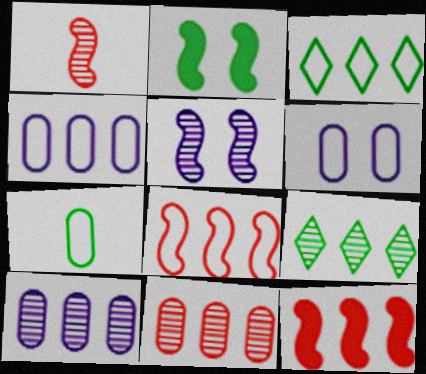[[2, 7, 9], 
[3, 4, 8], 
[3, 10, 12], 
[4, 9, 12]]